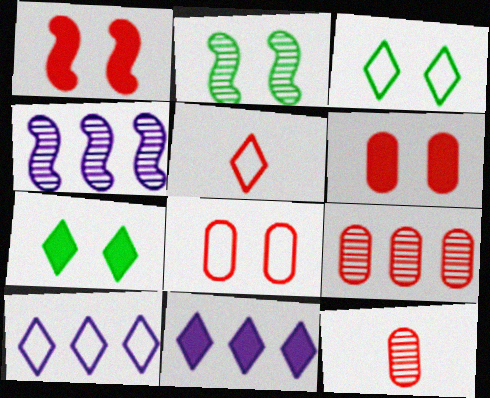[[1, 5, 9], 
[3, 5, 10]]